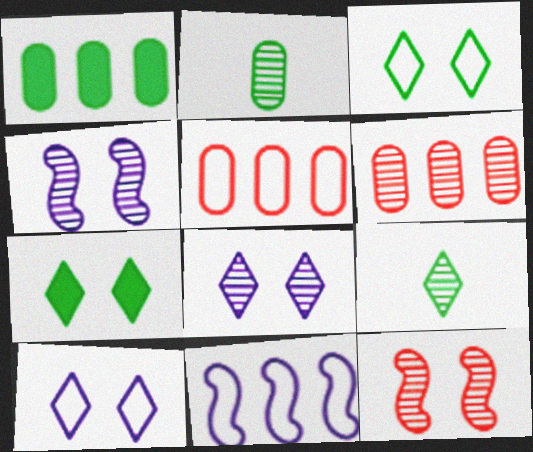[[4, 6, 9]]